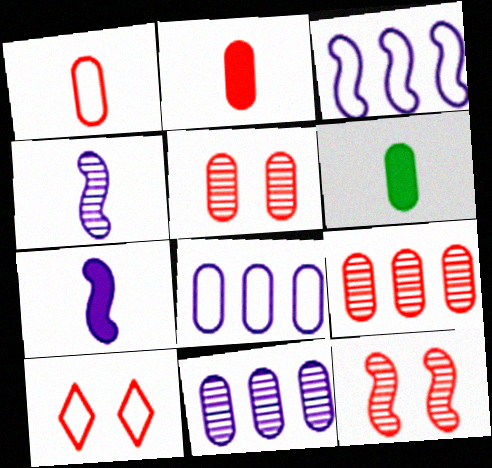[[5, 6, 8]]